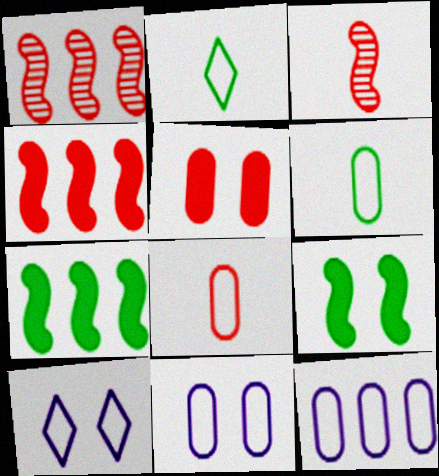[]